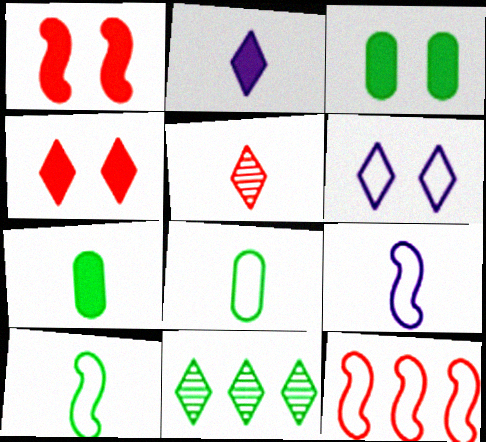[[3, 10, 11], 
[5, 7, 9], 
[6, 8, 12]]